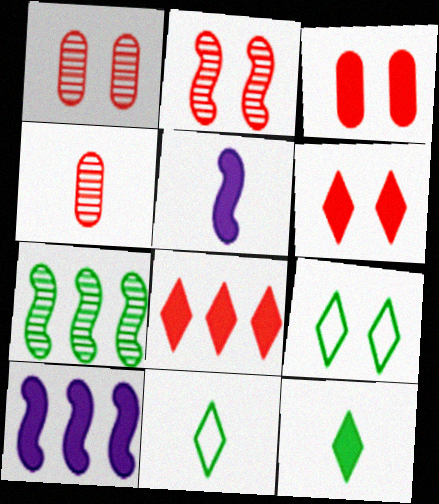[[1, 10, 11], 
[3, 10, 12], 
[4, 5, 11], 
[4, 9, 10]]